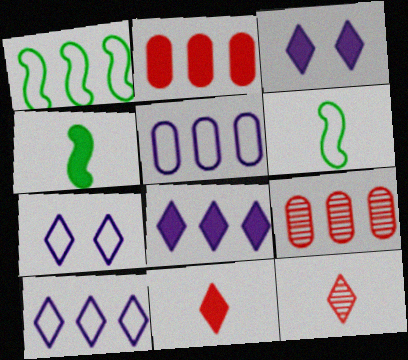[[1, 8, 9], 
[2, 3, 4], 
[3, 6, 9], 
[4, 7, 9]]